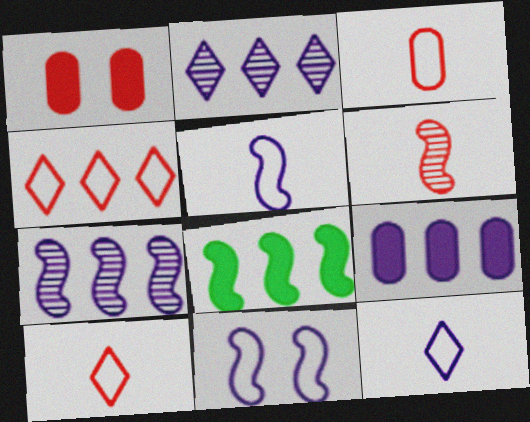[[1, 4, 6], 
[6, 8, 11]]